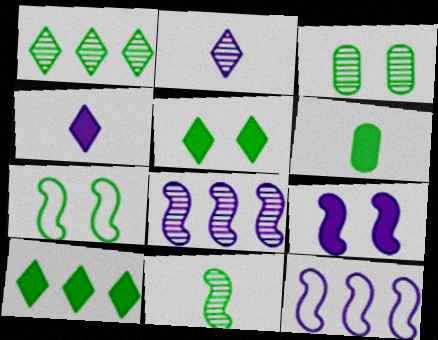[[1, 3, 11], 
[1, 6, 7], 
[3, 5, 7]]